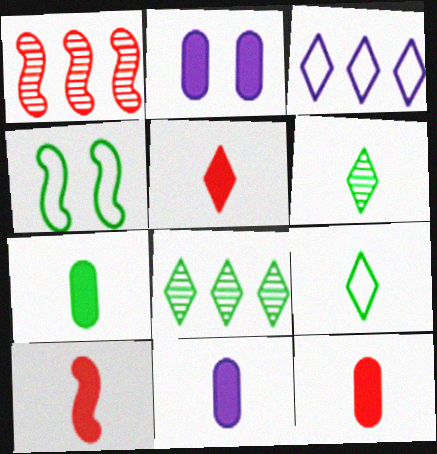[[1, 2, 9], 
[4, 7, 8], 
[5, 10, 12], 
[7, 11, 12]]